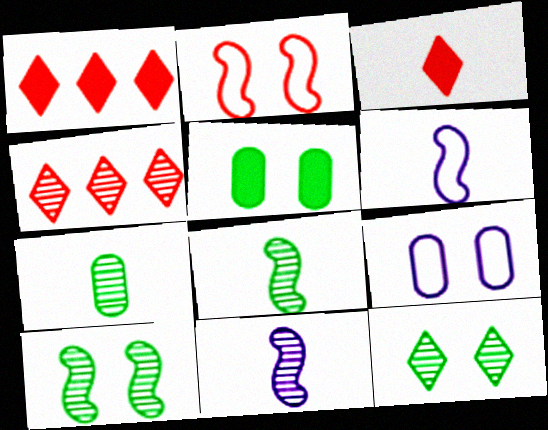[[1, 8, 9], 
[3, 6, 7], 
[4, 5, 6]]